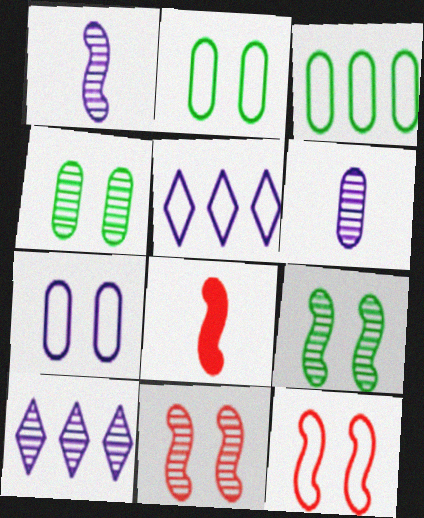[[2, 8, 10], 
[4, 5, 8]]